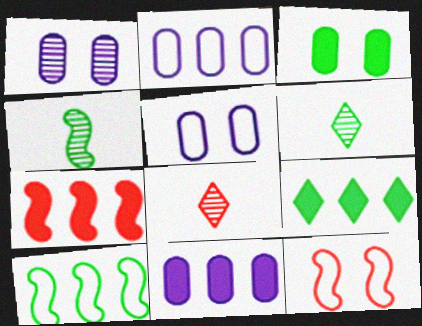[[3, 6, 10], 
[5, 6, 7], 
[6, 11, 12], 
[7, 9, 11]]